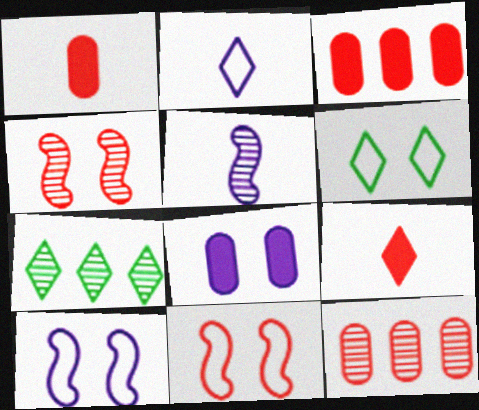[[1, 7, 10], 
[3, 5, 6], 
[4, 6, 8], 
[9, 11, 12]]